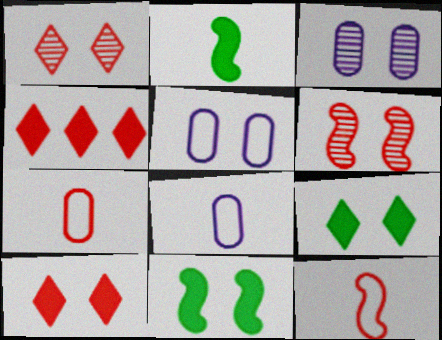[[1, 5, 11], 
[4, 6, 7], 
[5, 6, 9]]